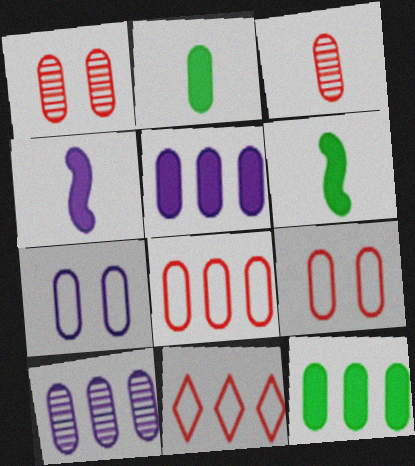[[2, 9, 10], 
[3, 7, 12], 
[8, 10, 12]]